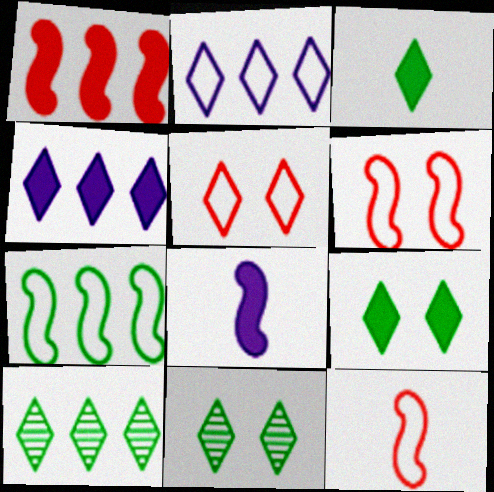[]